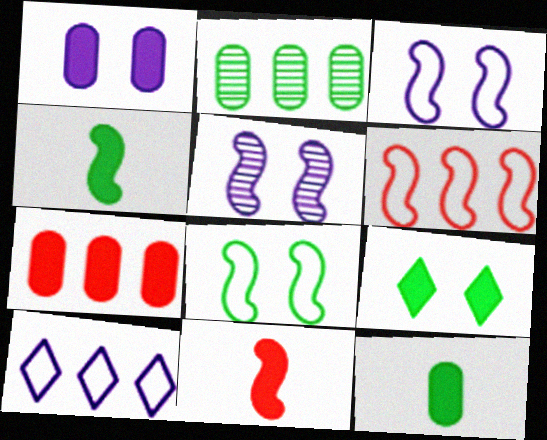[[1, 7, 12], 
[4, 5, 6]]